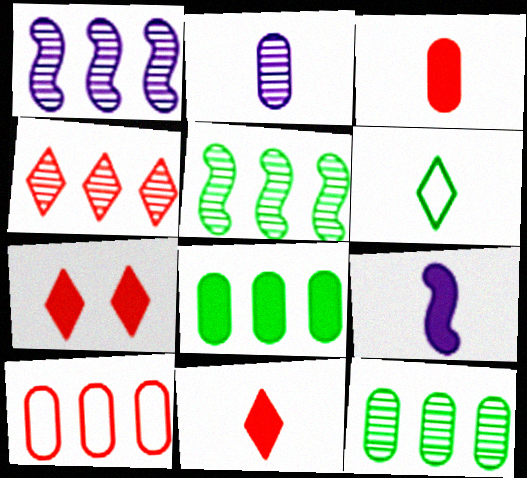[[1, 4, 12], 
[7, 8, 9]]